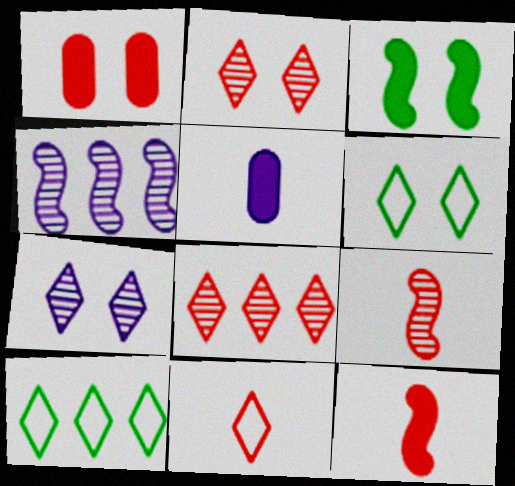[]